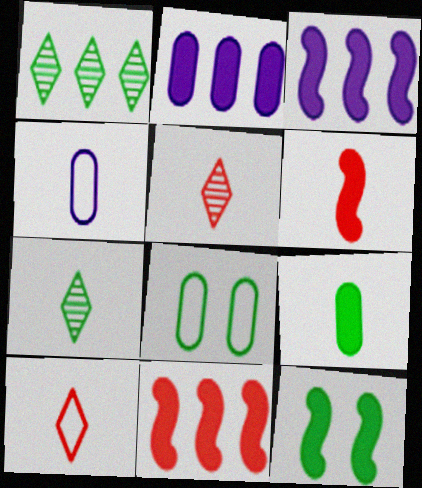[[3, 5, 8], 
[3, 6, 12], 
[4, 6, 7]]